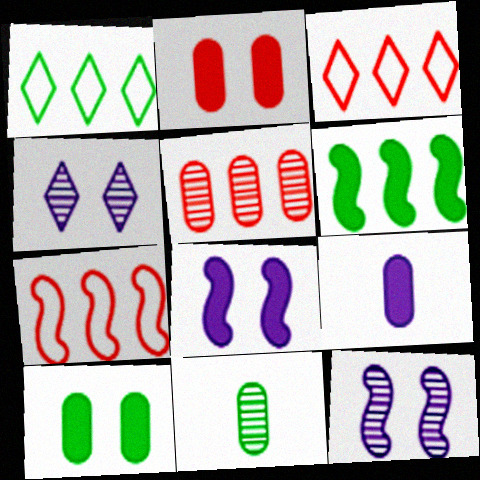[[3, 8, 11]]